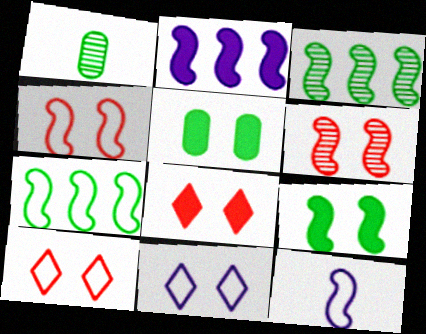[[1, 2, 10], 
[4, 7, 12], 
[5, 6, 11]]